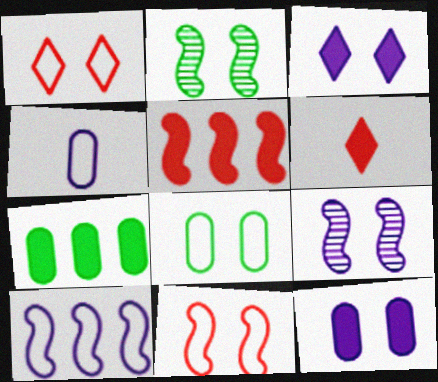[[1, 2, 12]]